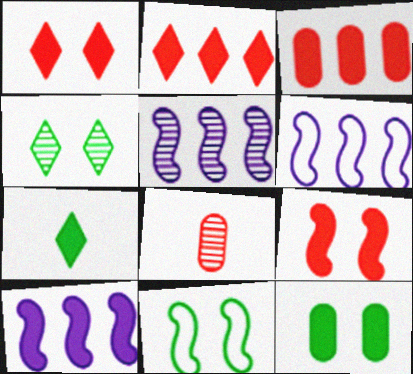[[4, 5, 8], 
[4, 11, 12], 
[5, 6, 10]]